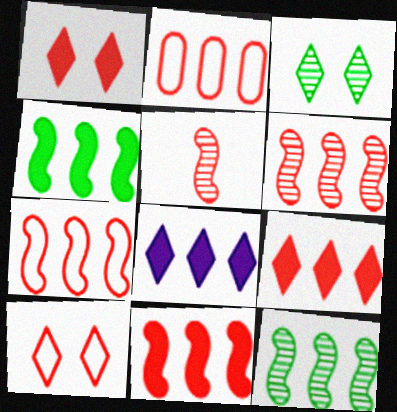[[1, 2, 5], 
[2, 6, 9], 
[2, 8, 12], 
[6, 7, 11]]